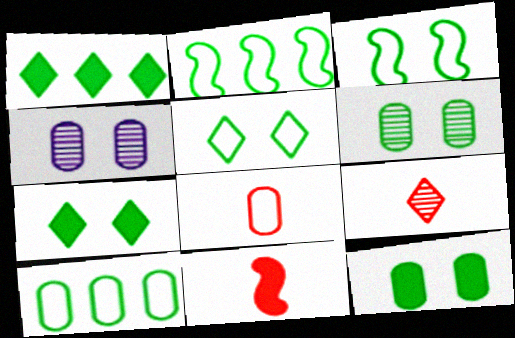[[3, 6, 7], 
[8, 9, 11]]